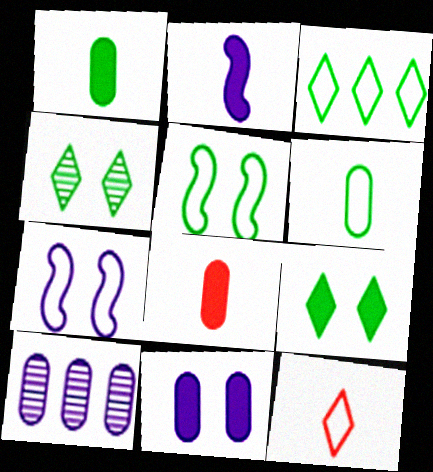[[3, 5, 6]]